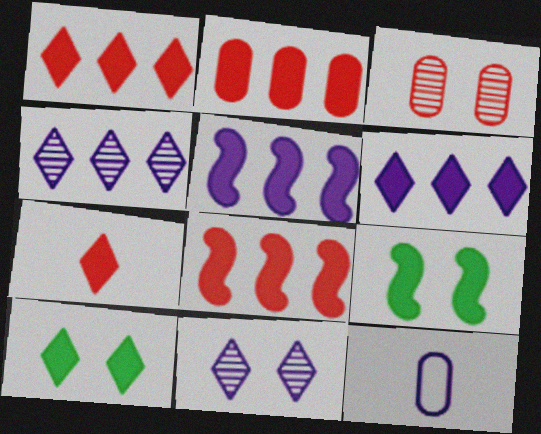[[1, 2, 8], 
[5, 11, 12], 
[6, 7, 10]]